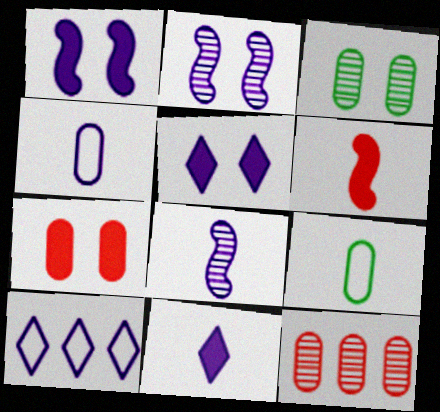[[3, 6, 10], 
[4, 8, 11]]